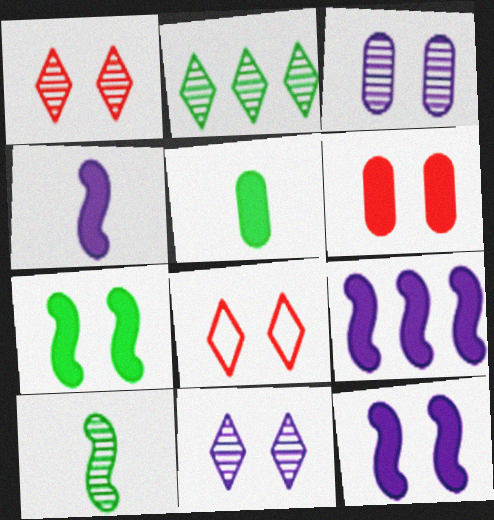[[3, 7, 8], 
[4, 9, 12]]